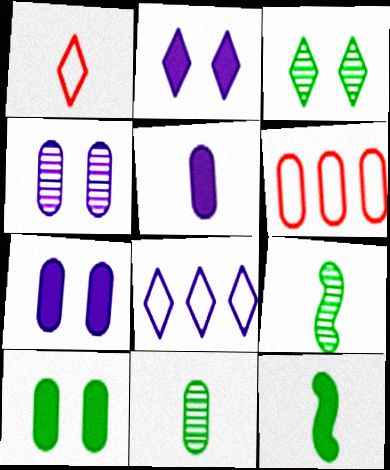[[1, 5, 9], 
[2, 6, 9], 
[6, 7, 11]]